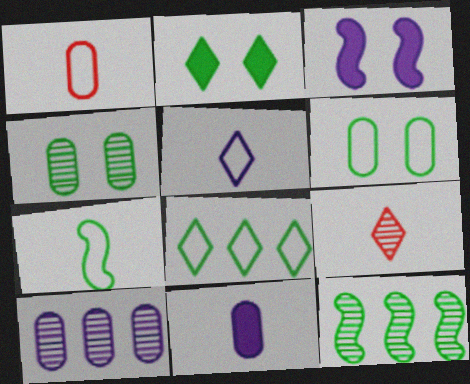[[1, 5, 7], 
[3, 5, 10], 
[6, 7, 8], 
[7, 9, 11]]